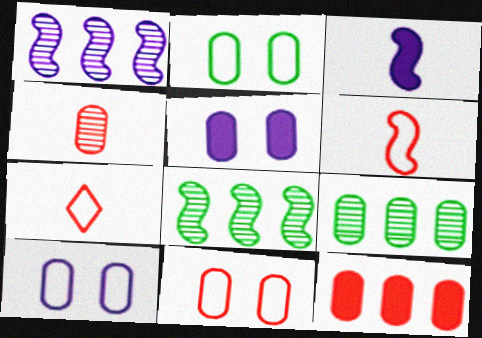[[2, 10, 11], 
[4, 11, 12], 
[5, 7, 8]]